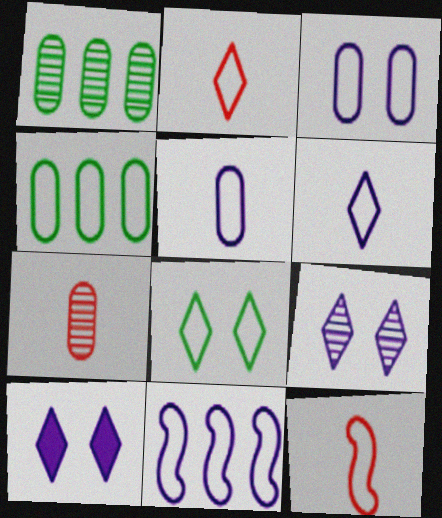[[1, 10, 12], 
[3, 6, 11]]